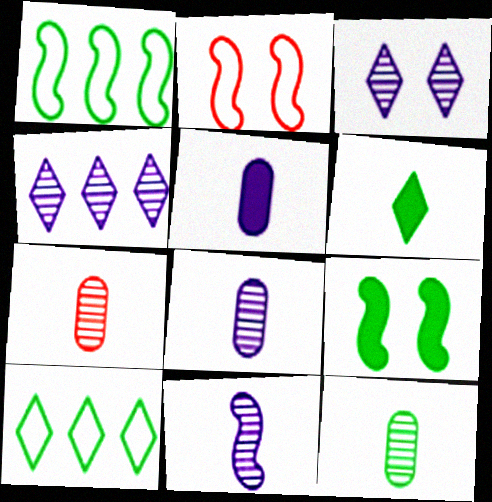[[7, 8, 12], 
[9, 10, 12]]